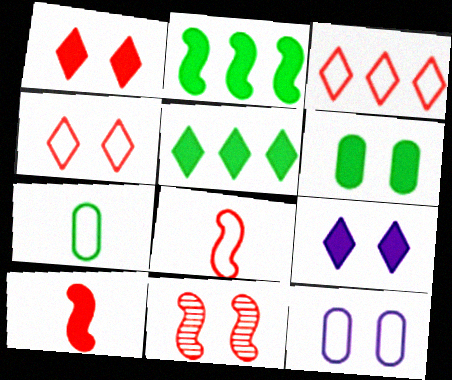[]